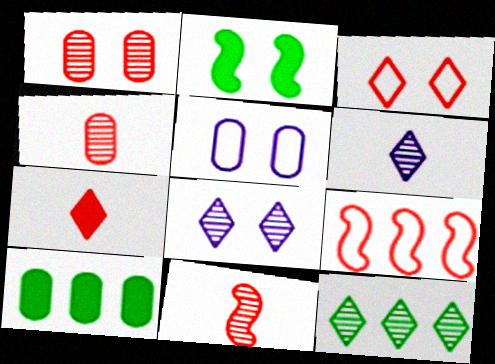[[1, 7, 9], 
[4, 5, 10]]